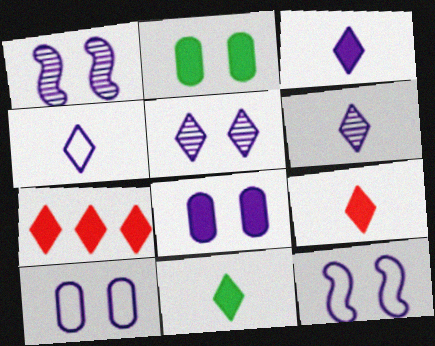[[3, 4, 6], 
[3, 9, 11], 
[5, 8, 12]]